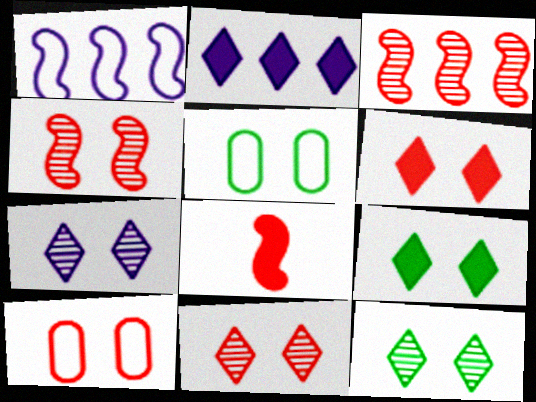[[4, 6, 10], 
[7, 11, 12]]